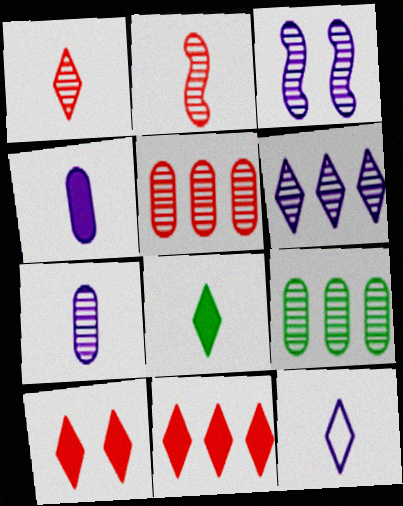[[1, 3, 9], 
[1, 8, 12], 
[3, 6, 7]]